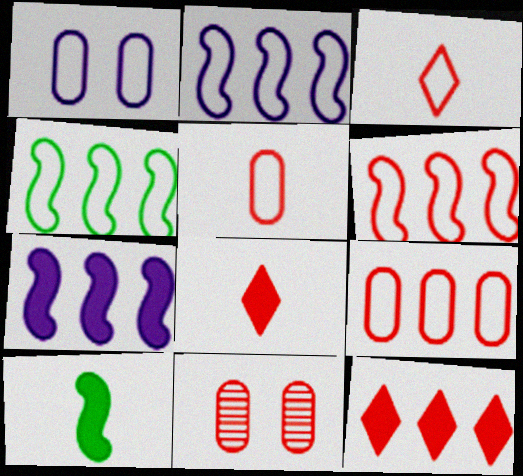[[1, 3, 4], 
[2, 4, 6], 
[6, 8, 11]]